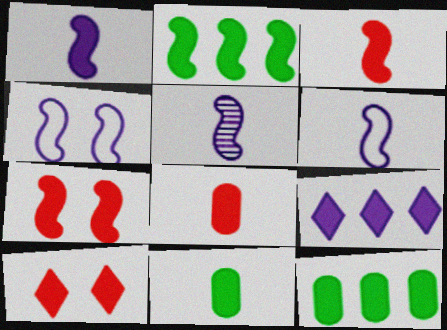[[1, 2, 7], 
[1, 5, 6], 
[1, 10, 12], 
[7, 9, 11]]